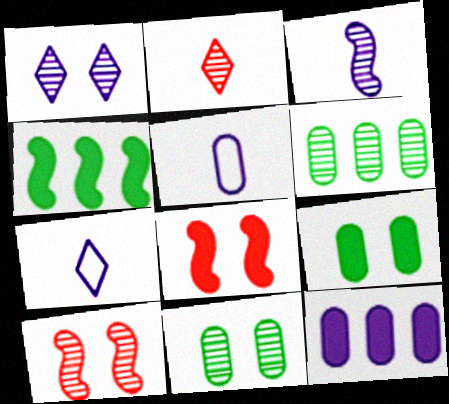[[1, 10, 11], 
[6, 7, 8]]